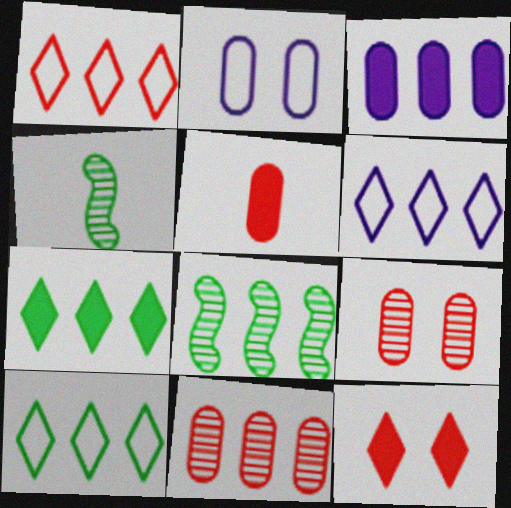[[1, 3, 8], 
[1, 6, 10]]